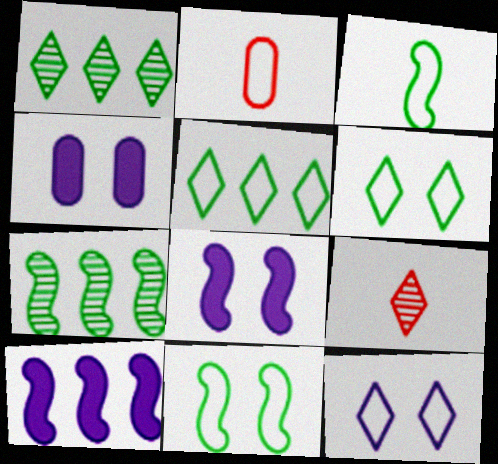[[1, 2, 8]]